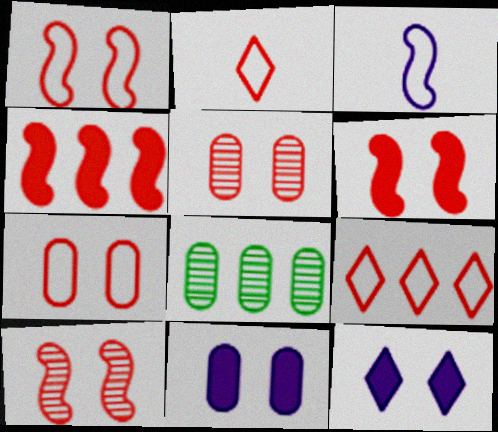[[1, 6, 10], 
[2, 4, 5]]